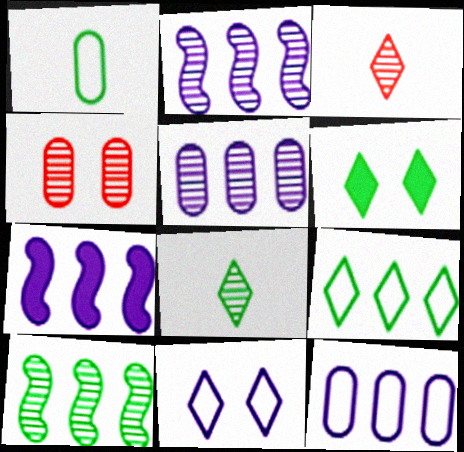[[1, 6, 10], 
[2, 4, 8], 
[6, 8, 9]]